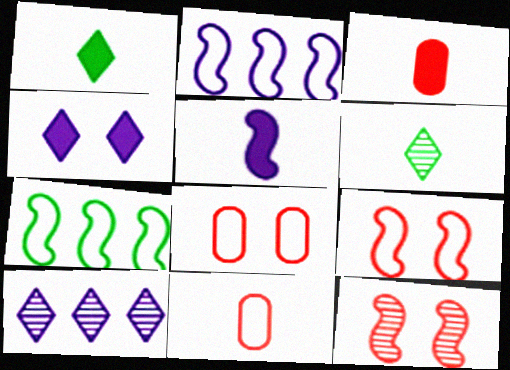[[1, 3, 5], 
[5, 6, 11], 
[5, 7, 12]]